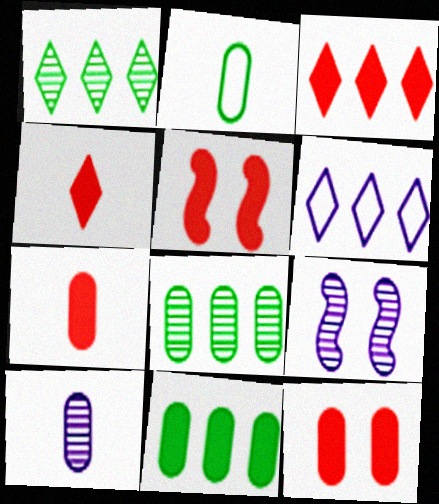[[1, 3, 6], 
[2, 3, 9], 
[2, 7, 10], 
[3, 5, 7]]